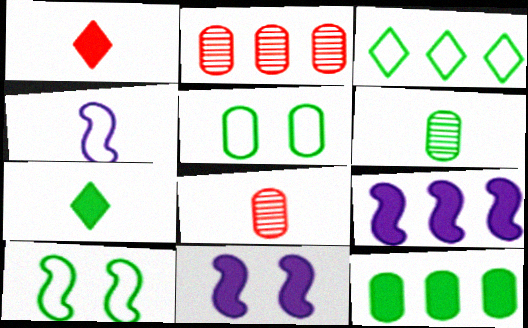[[1, 4, 6], 
[1, 11, 12], 
[2, 3, 9], 
[3, 8, 11], 
[4, 7, 8], 
[5, 6, 12]]